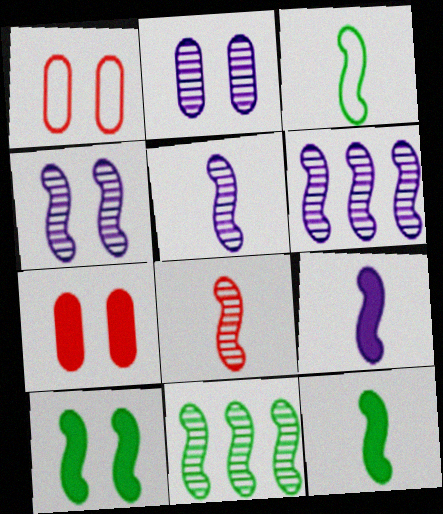[[3, 8, 9], 
[3, 10, 11], 
[4, 5, 6], 
[4, 8, 11]]